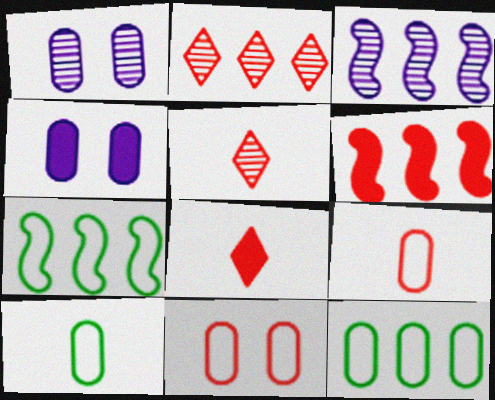[[1, 7, 8], 
[3, 6, 7], 
[4, 5, 7], 
[5, 6, 11]]